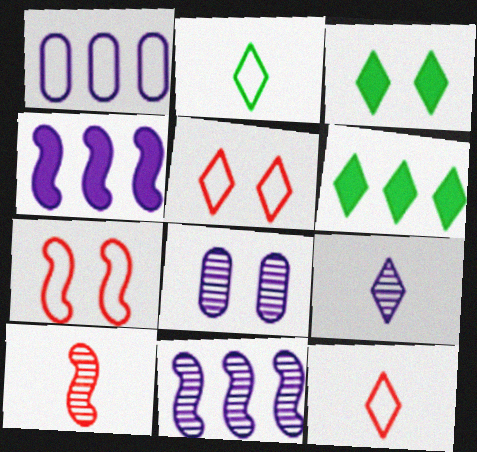[[1, 2, 7], 
[1, 3, 10], 
[3, 7, 8], 
[5, 6, 9], 
[8, 9, 11]]